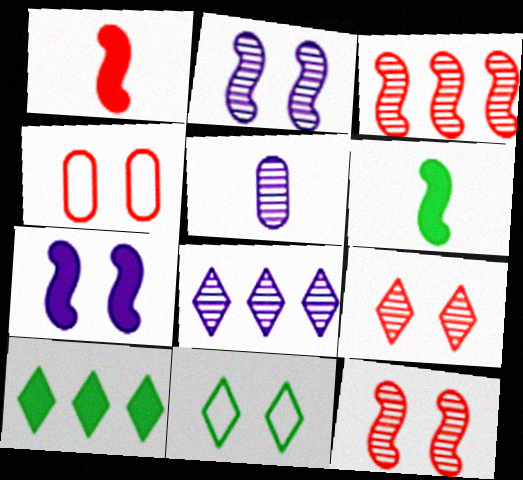[[2, 5, 8], 
[4, 6, 8]]